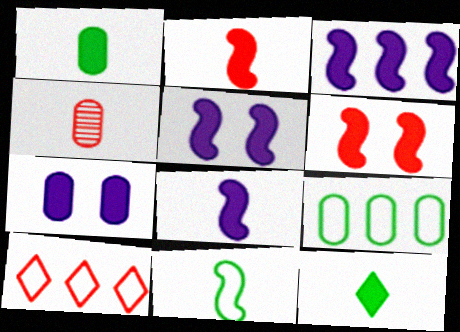[[3, 5, 8], 
[4, 6, 10], 
[4, 7, 9]]